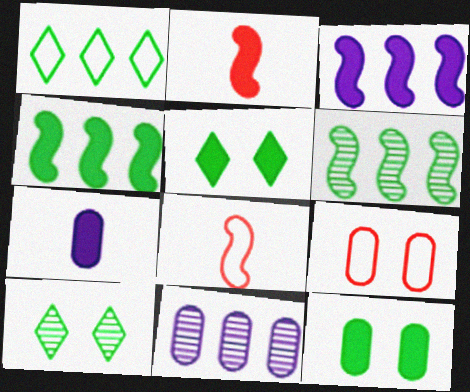[[5, 8, 11]]